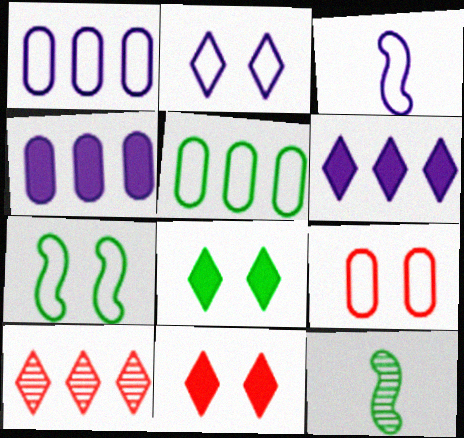[[1, 2, 3], 
[1, 11, 12], 
[2, 7, 9], 
[5, 8, 12], 
[6, 9, 12]]